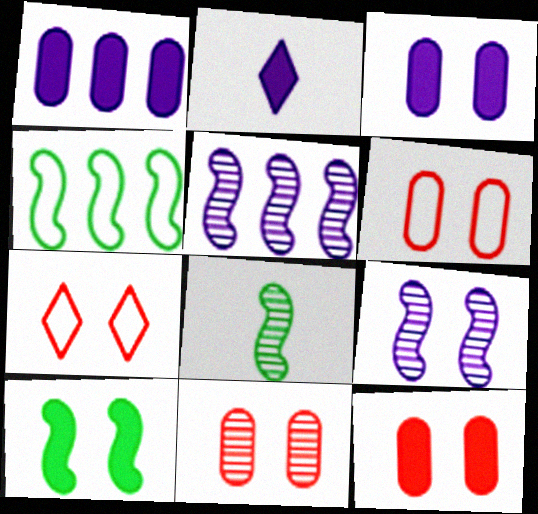[[1, 7, 8], 
[2, 4, 11], 
[4, 8, 10], 
[6, 11, 12]]